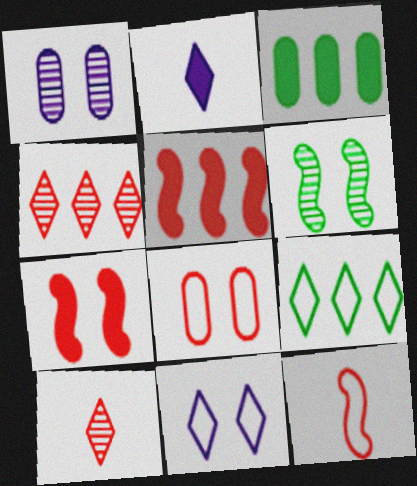[[2, 3, 7], 
[5, 8, 10]]